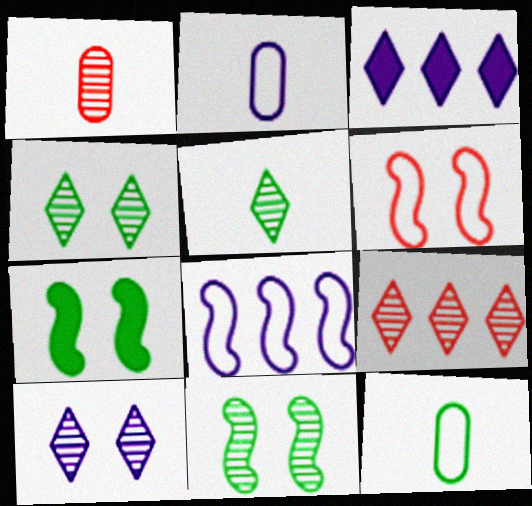[[2, 7, 9], 
[5, 9, 10]]